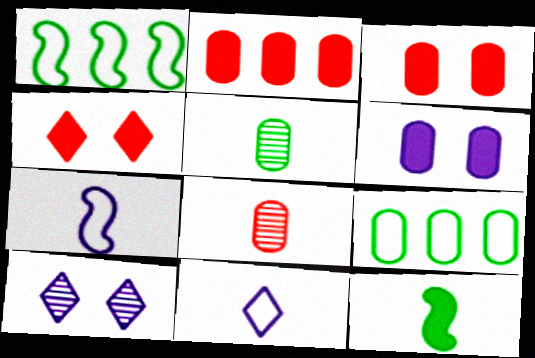[[6, 8, 9], 
[8, 11, 12]]